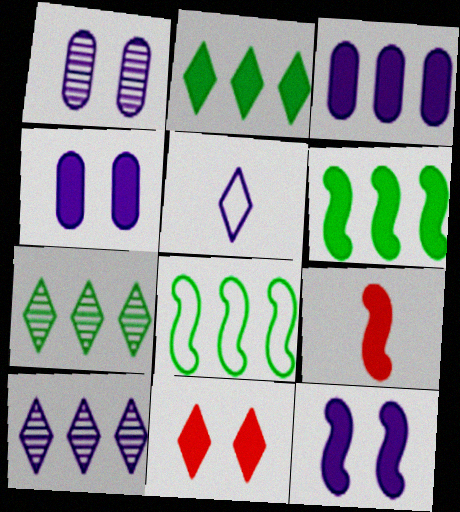[[2, 4, 9], 
[5, 7, 11], 
[6, 9, 12]]